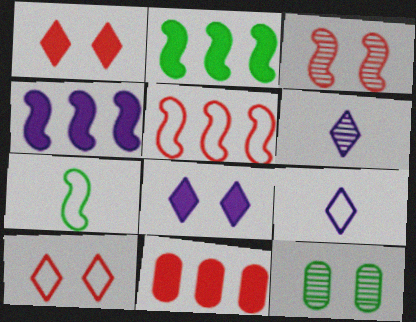[[3, 4, 7]]